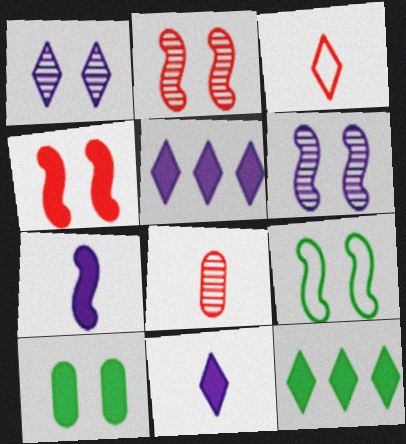[[1, 3, 12], 
[4, 6, 9], 
[5, 8, 9]]